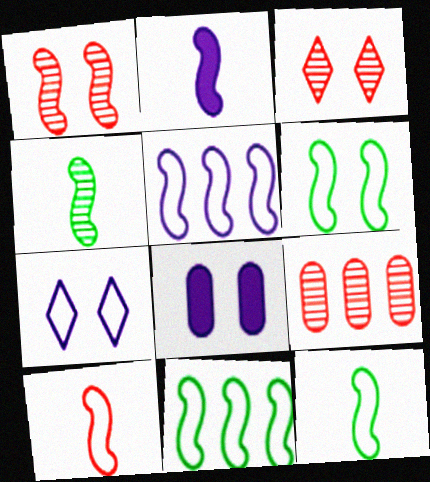[[1, 2, 11], 
[2, 4, 10], 
[3, 6, 8], 
[5, 6, 10], 
[6, 11, 12]]